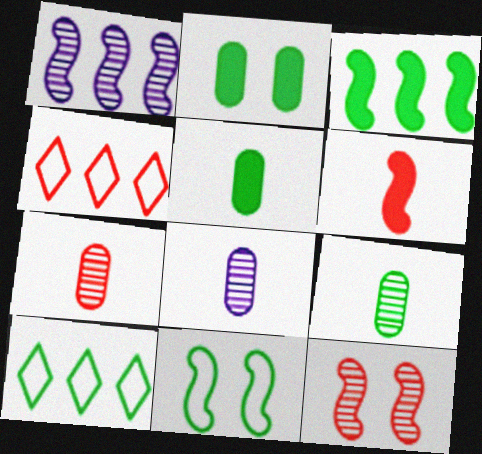[[1, 6, 11], 
[7, 8, 9]]